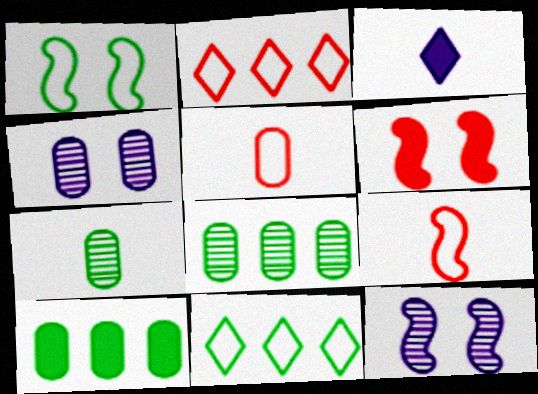[[1, 6, 12], 
[3, 6, 10], 
[3, 7, 9], 
[4, 5, 10]]